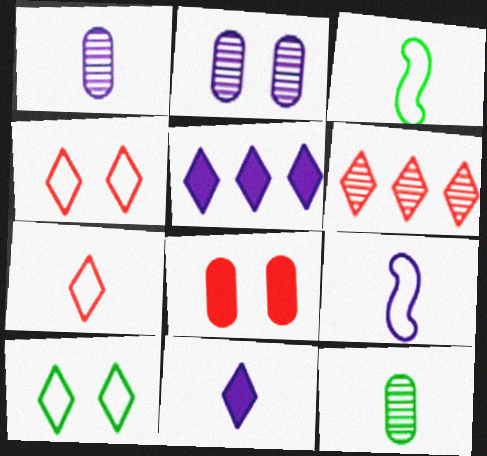[[1, 9, 11], 
[2, 5, 9], 
[6, 10, 11]]